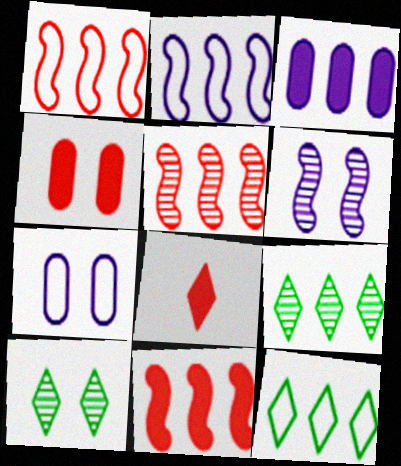[[1, 3, 9], 
[1, 5, 11], 
[3, 5, 12], 
[4, 8, 11]]